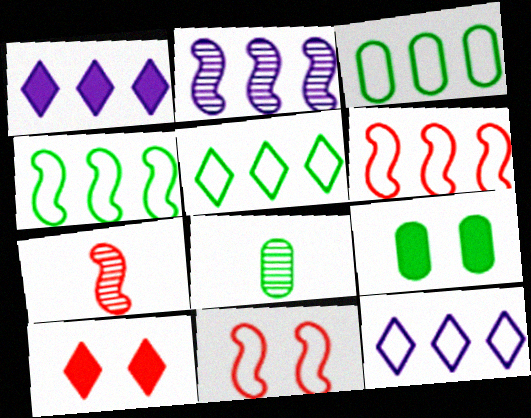[[1, 8, 11], 
[3, 4, 5], 
[3, 6, 12], 
[3, 8, 9], 
[7, 9, 12]]